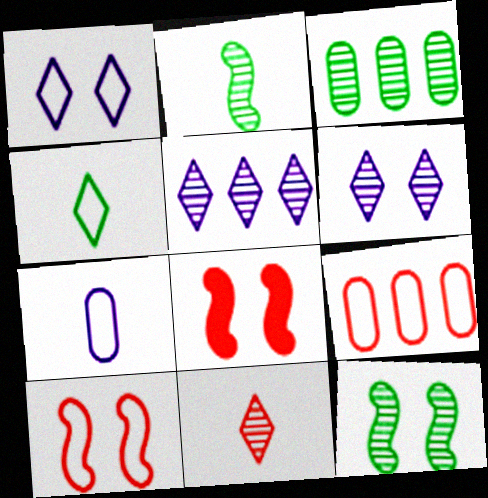[[8, 9, 11]]